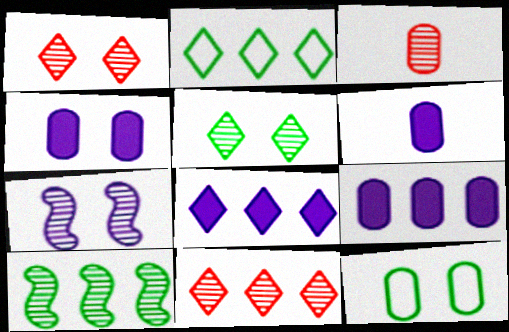[[2, 8, 11], 
[3, 9, 12], 
[4, 6, 9]]